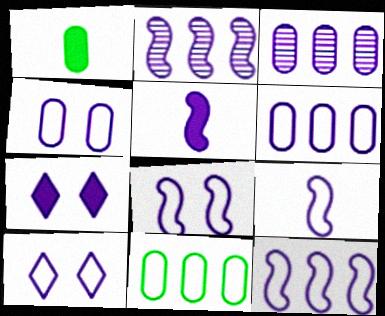[[2, 5, 8], 
[3, 5, 10], 
[3, 7, 9], 
[4, 8, 10], 
[6, 9, 10], 
[8, 9, 12]]